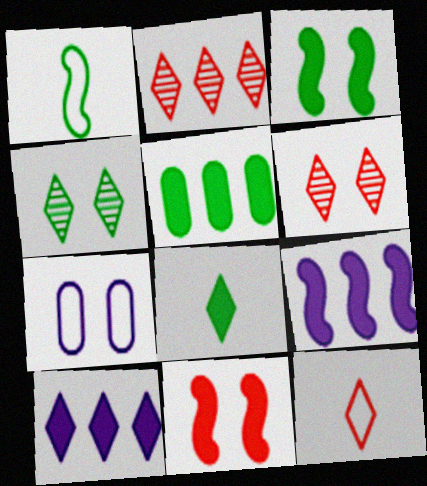[[1, 4, 5], 
[3, 5, 8], 
[3, 6, 7], 
[4, 7, 11], 
[4, 10, 12]]